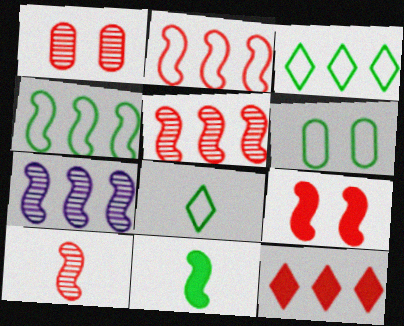[[2, 9, 10], 
[4, 6, 8]]